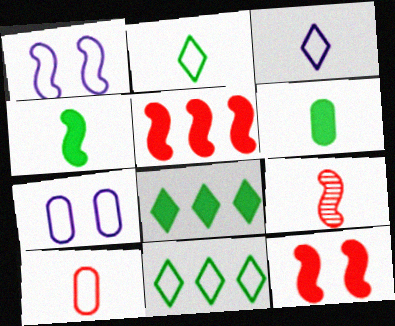[[1, 10, 11], 
[3, 6, 9], 
[7, 8, 9]]